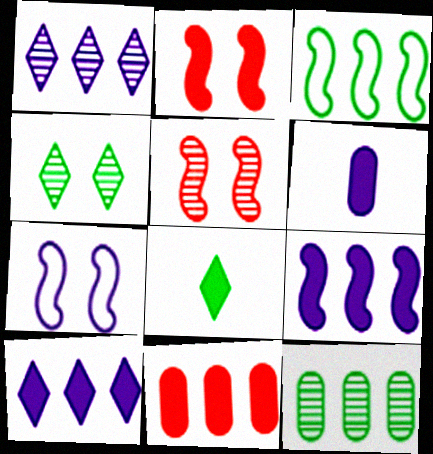[[1, 3, 11], 
[1, 6, 7]]